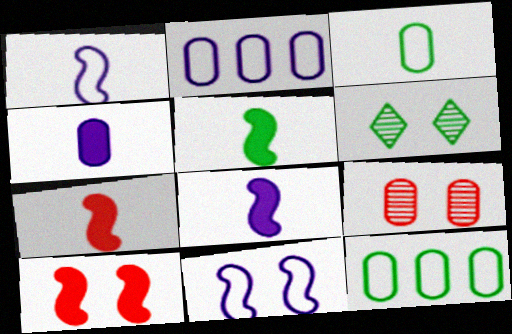[[2, 6, 7], 
[4, 9, 12], 
[5, 6, 12], 
[5, 7, 8]]